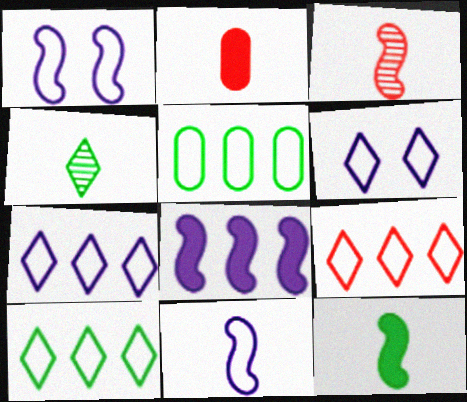[[2, 4, 11], 
[3, 11, 12], 
[7, 9, 10]]